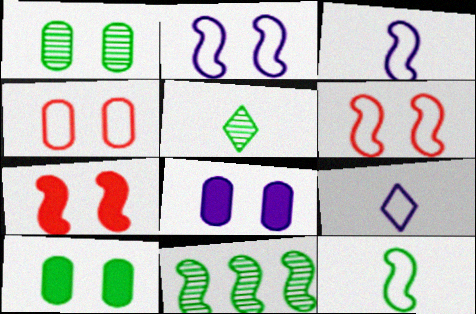[[1, 4, 8], 
[1, 5, 11], 
[3, 7, 11]]